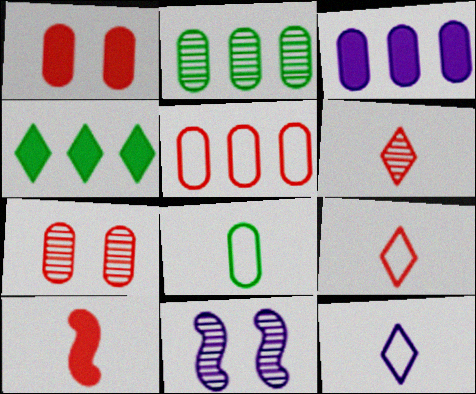[[2, 3, 5], 
[2, 6, 11], 
[3, 7, 8], 
[3, 11, 12]]